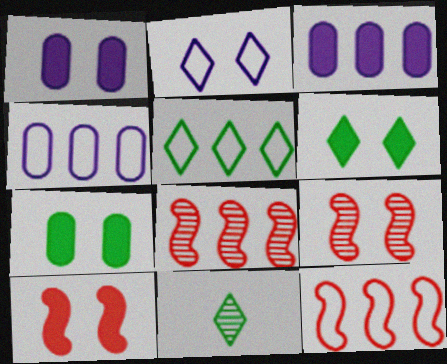[[1, 6, 10], 
[1, 11, 12], 
[2, 7, 9], 
[3, 5, 8], 
[4, 5, 12], 
[4, 10, 11], 
[5, 6, 11]]